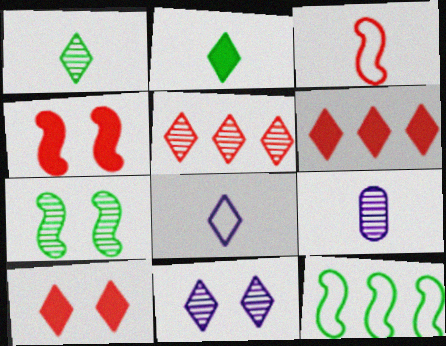[[1, 5, 11], 
[2, 3, 9], 
[5, 7, 9], 
[9, 10, 12]]